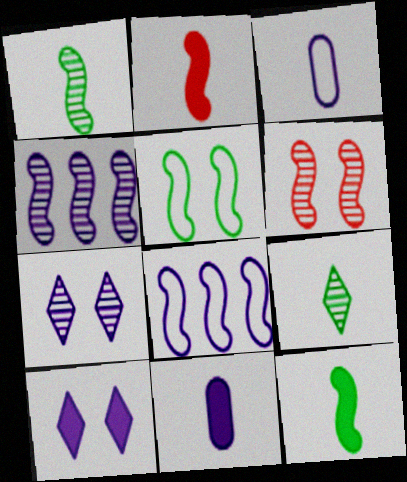[[1, 4, 6], 
[2, 3, 9], 
[2, 4, 5], 
[3, 4, 10], 
[6, 8, 12], 
[7, 8, 11]]